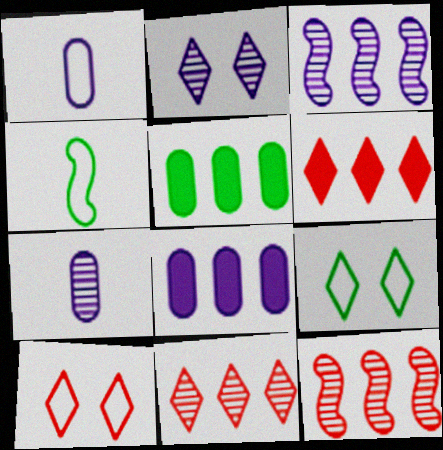[[2, 3, 7]]